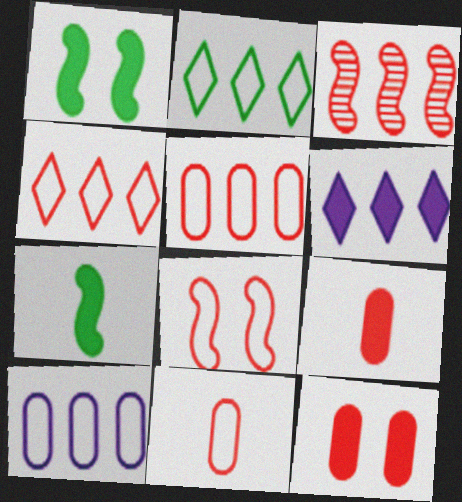[[1, 6, 9], 
[4, 8, 11], 
[6, 7, 12]]